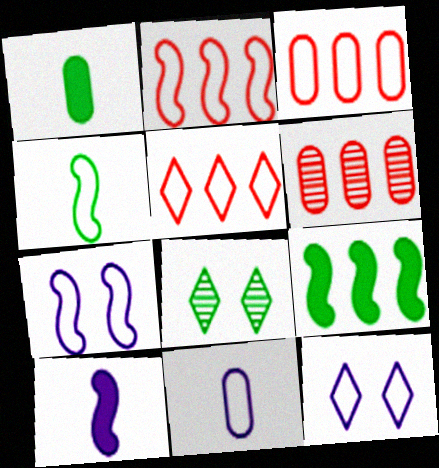[[2, 3, 5], 
[2, 4, 7], 
[3, 4, 12], 
[3, 8, 10]]